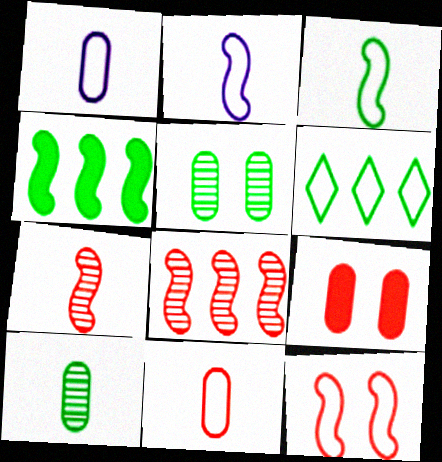[[1, 6, 12]]